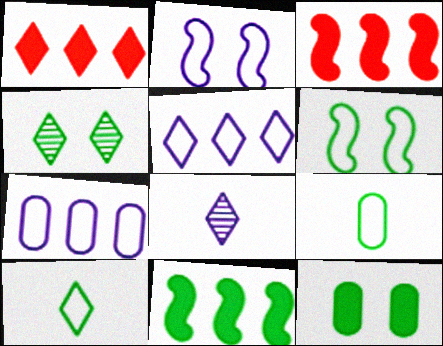[[4, 6, 12], 
[4, 9, 11]]